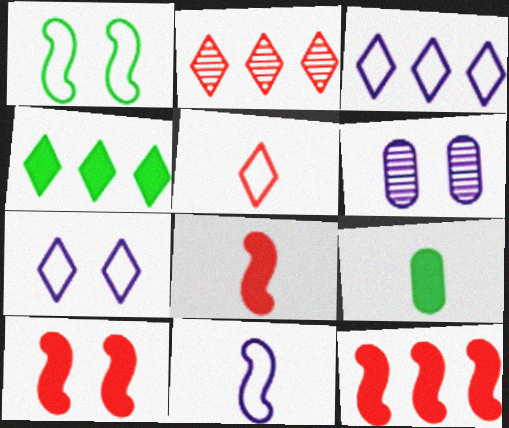[[2, 3, 4], 
[8, 10, 12]]